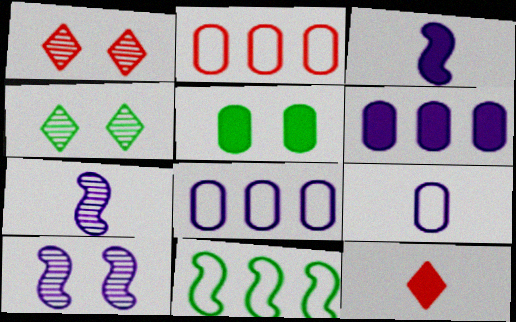[[2, 3, 4]]